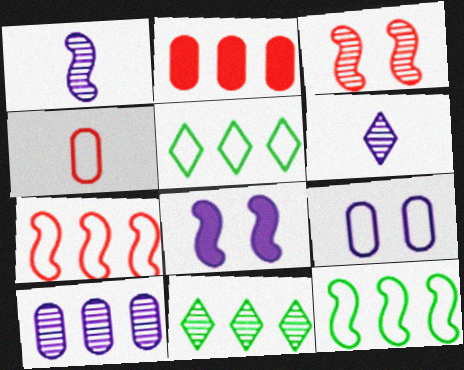[[4, 8, 11]]